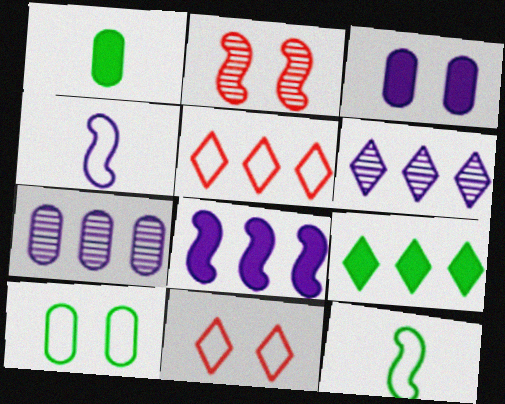[[2, 8, 12], 
[3, 4, 6], 
[4, 5, 10], 
[5, 6, 9]]